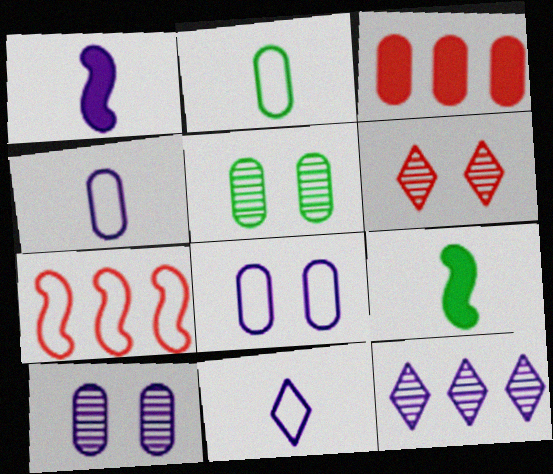[[1, 8, 12], 
[2, 3, 10], 
[3, 4, 5]]